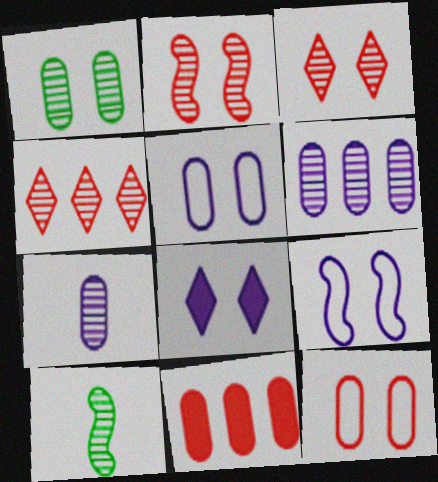[[3, 6, 10]]